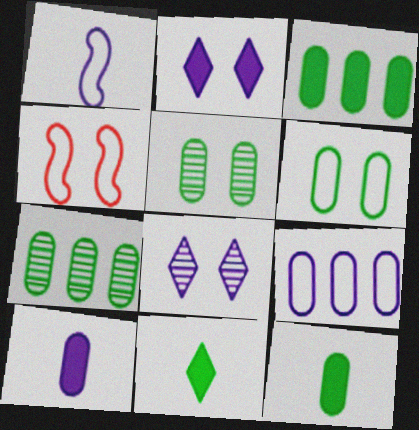[[2, 4, 5], 
[6, 7, 12]]